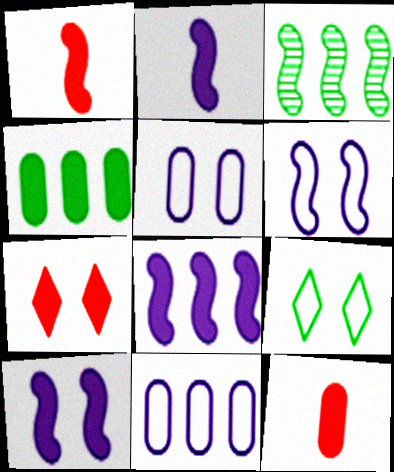[[1, 3, 6], 
[2, 4, 7], 
[2, 8, 10]]